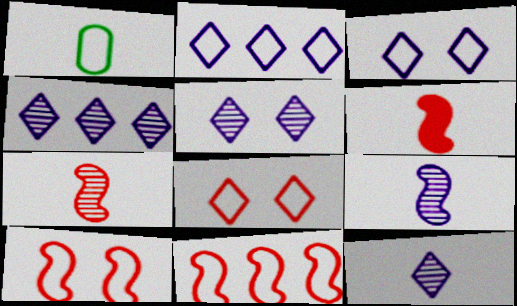[[1, 2, 10], 
[1, 3, 11], 
[1, 6, 12], 
[4, 5, 12]]